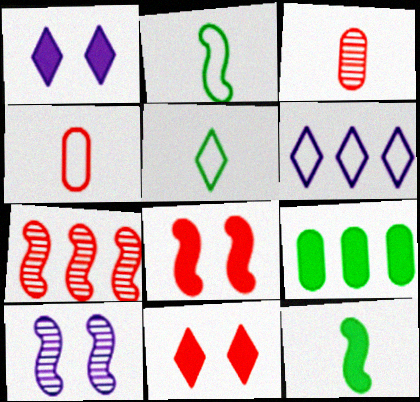[[4, 7, 11], 
[6, 7, 9]]